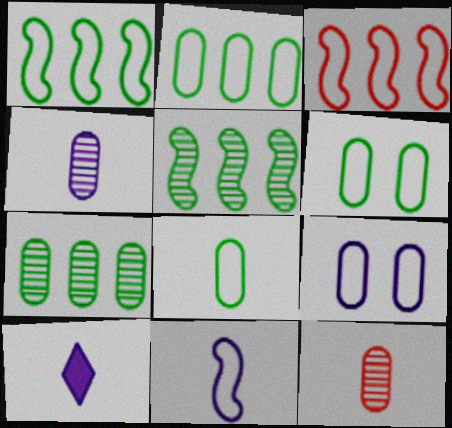[[2, 6, 8], 
[4, 10, 11]]